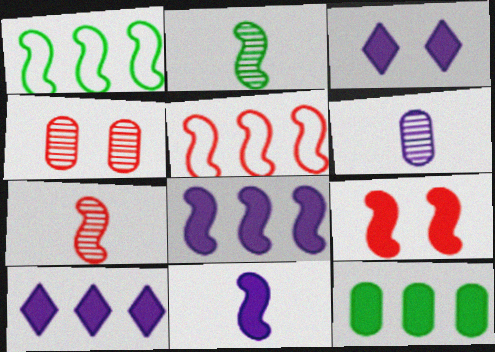[[5, 7, 9]]